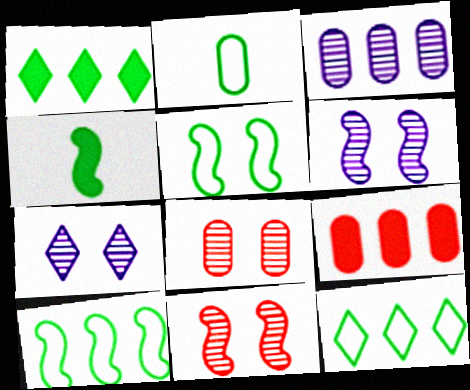[[2, 5, 12]]